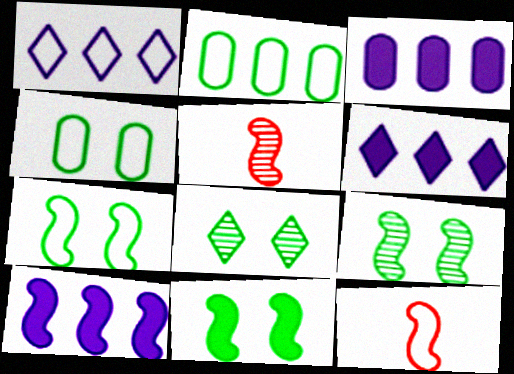[[1, 4, 12], 
[3, 6, 10], 
[3, 8, 12], 
[4, 5, 6], 
[4, 8, 11], 
[5, 7, 10], 
[7, 9, 11], 
[9, 10, 12]]